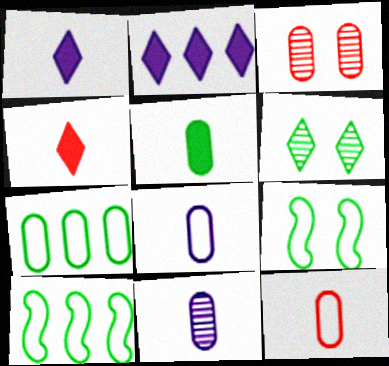[[1, 3, 10], 
[5, 6, 10], 
[5, 11, 12]]